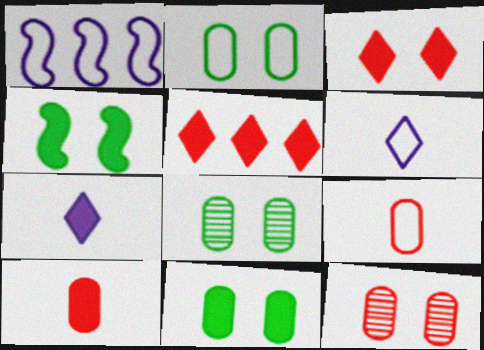[[2, 8, 11]]